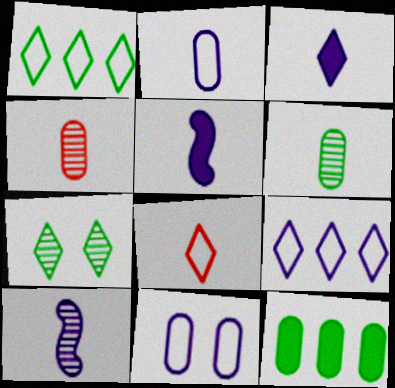[[2, 3, 10], 
[4, 11, 12], 
[5, 6, 8]]